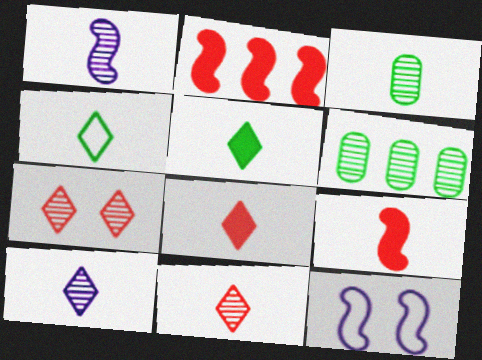[[1, 3, 11], 
[1, 6, 7], 
[4, 8, 10], 
[6, 8, 12]]